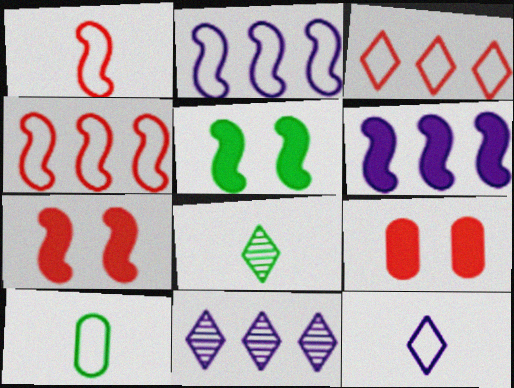[[1, 10, 12], 
[2, 8, 9], 
[7, 10, 11]]